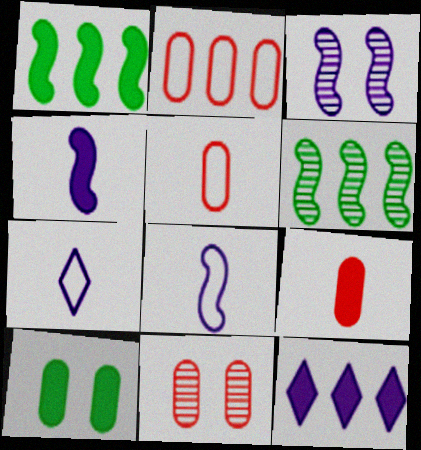[[1, 7, 11], 
[2, 6, 12], 
[2, 9, 11]]